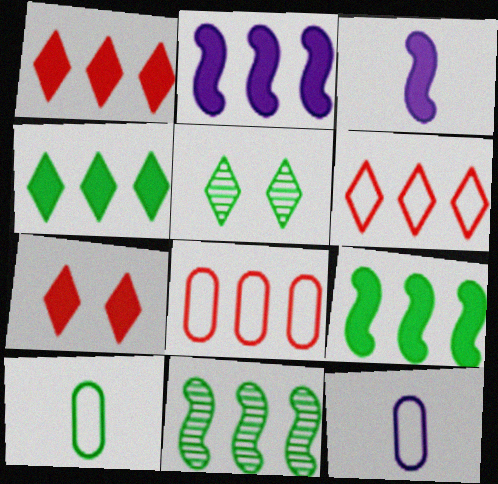[[3, 5, 8], 
[5, 9, 10], 
[7, 11, 12]]